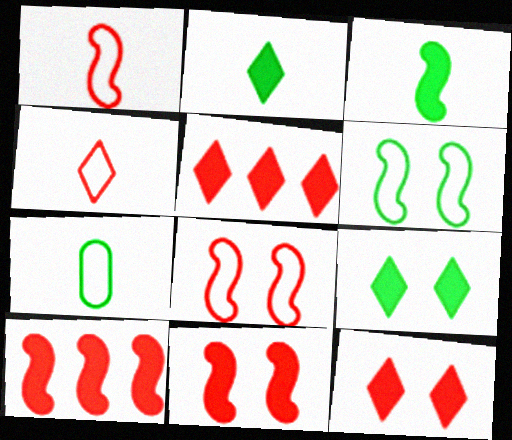[]